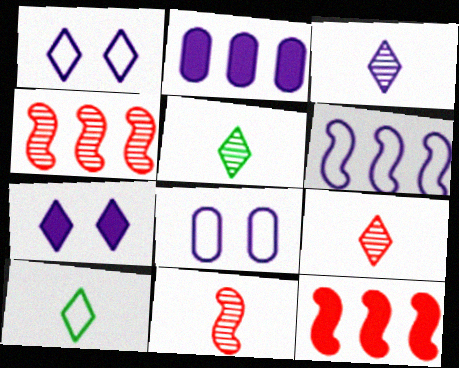[[3, 5, 9], 
[5, 8, 12]]